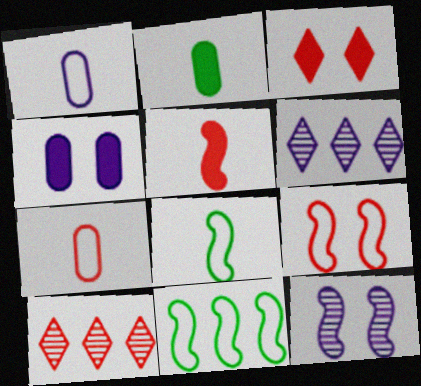[[2, 6, 9], 
[4, 8, 10], 
[5, 11, 12]]